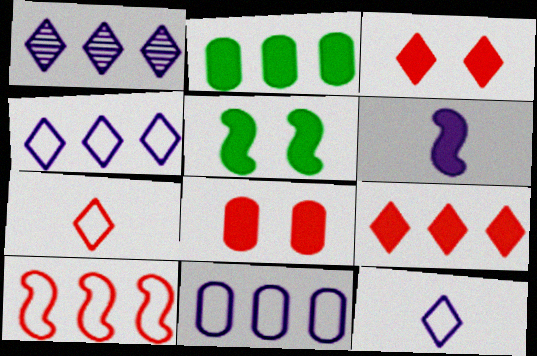[[1, 2, 10], 
[2, 3, 6]]